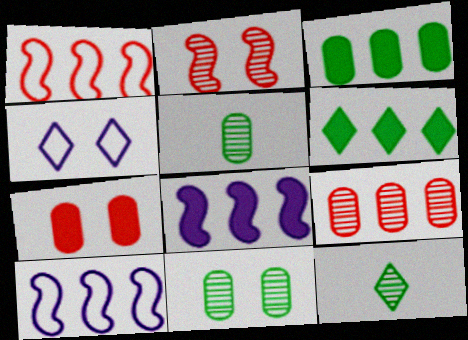[[6, 9, 10], 
[7, 10, 12]]